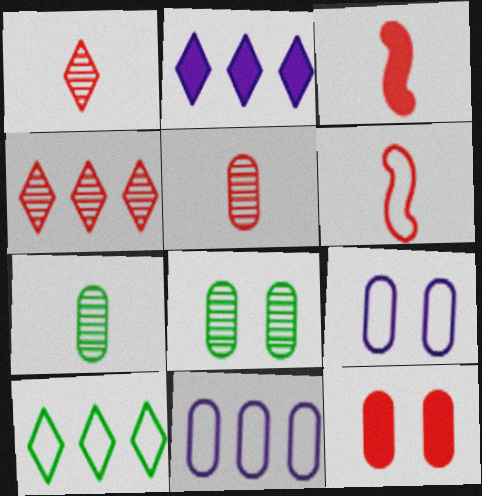[[2, 4, 10], 
[2, 6, 8], 
[4, 6, 12], 
[6, 9, 10], 
[7, 11, 12], 
[8, 9, 12]]